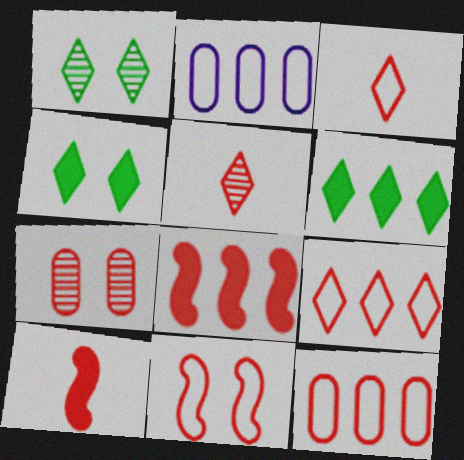[[1, 2, 10], 
[3, 7, 8], 
[3, 11, 12], 
[7, 9, 10]]